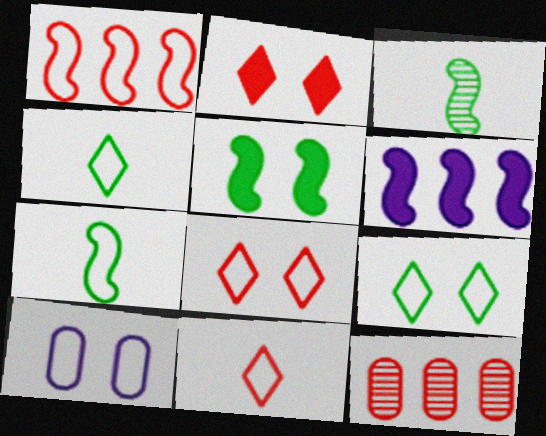[[1, 4, 10]]